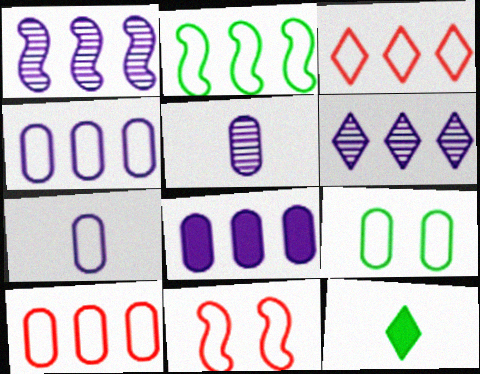[[2, 3, 4], 
[7, 9, 10]]